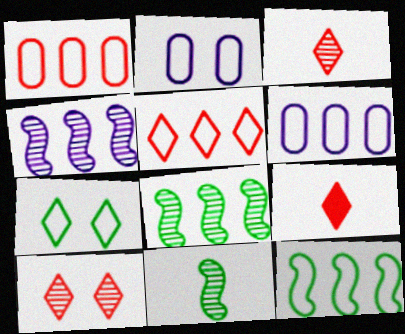[[2, 8, 9], 
[5, 6, 12], 
[5, 9, 10]]